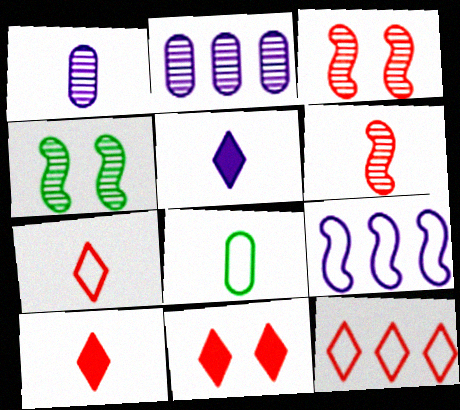[[5, 6, 8]]